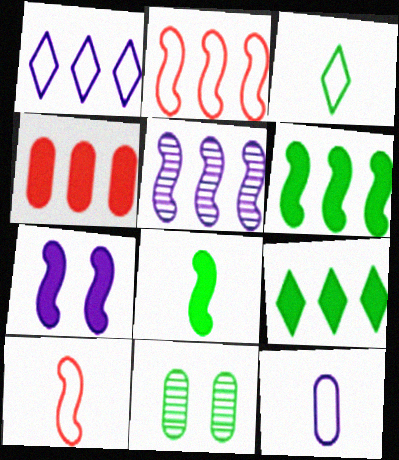[[2, 5, 6], 
[3, 6, 11], 
[3, 10, 12], 
[4, 11, 12]]